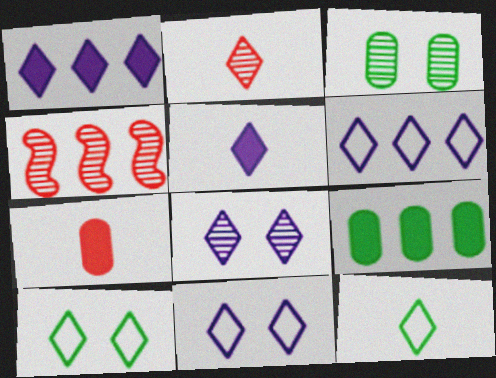[[1, 2, 10], 
[2, 5, 12], 
[4, 6, 9], 
[5, 6, 8]]